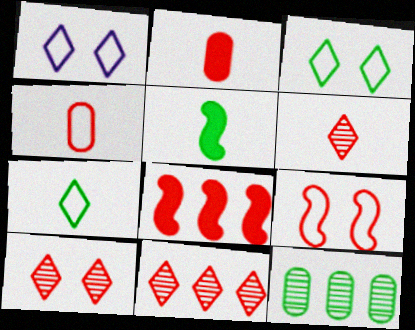[[2, 9, 11], 
[3, 5, 12], 
[4, 8, 10], 
[6, 10, 11]]